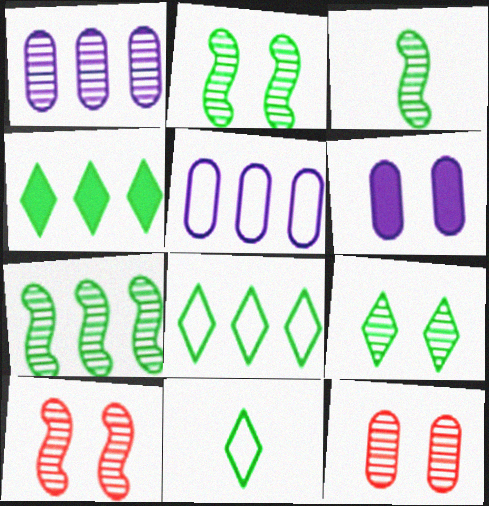[[2, 3, 7], 
[4, 9, 11]]